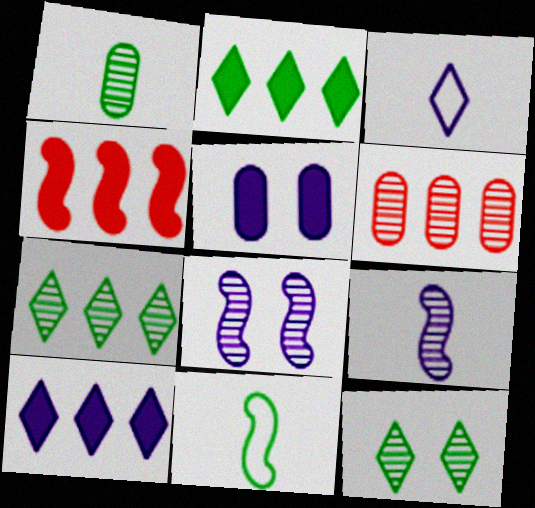[[4, 8, 11], 
[6, 9, 12]]